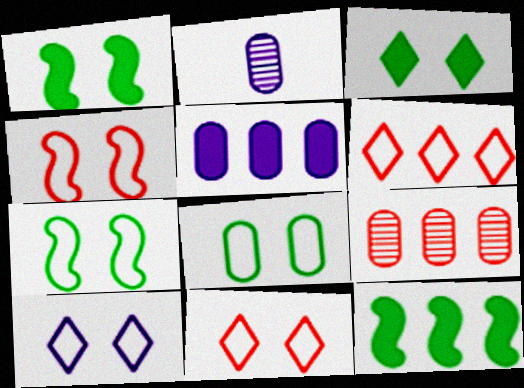[[1, 2, 6], 
[2, 11, 12], 
[4, 8, 10]]